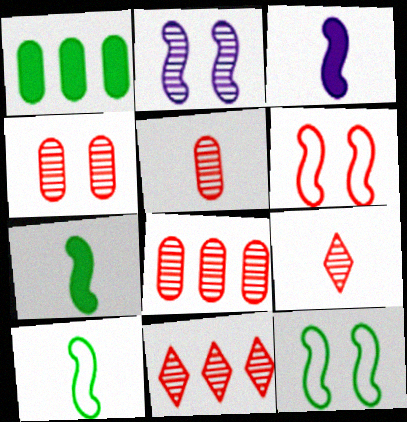[[4, 5, 8]]